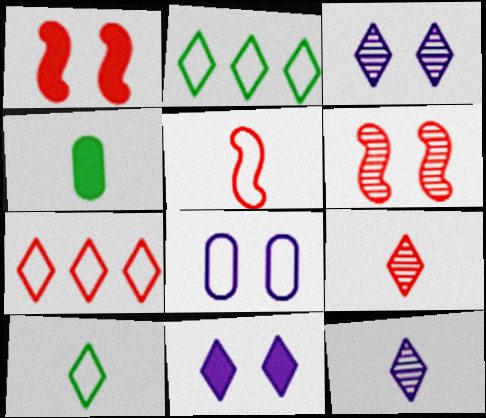[[2, 5, 8], 
[2, 9, 11], 
[4, 5, 12]]